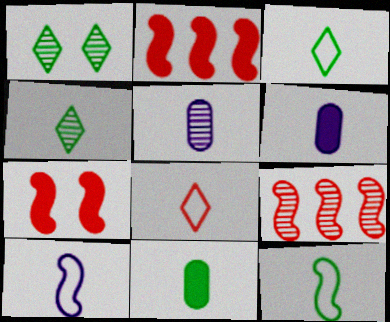[[1, 5, 9], 
[4, 11, 12]]